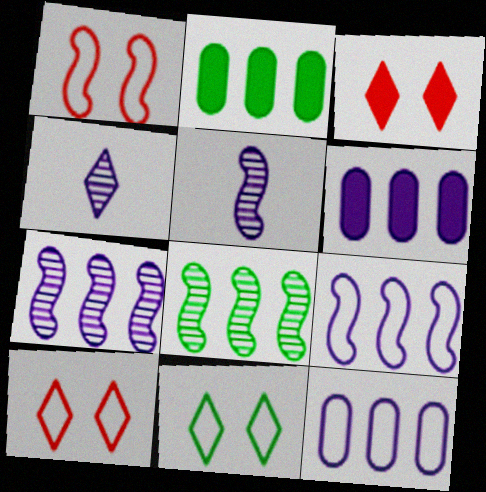[[1, 2, 4], 
[2, 5, 10]]